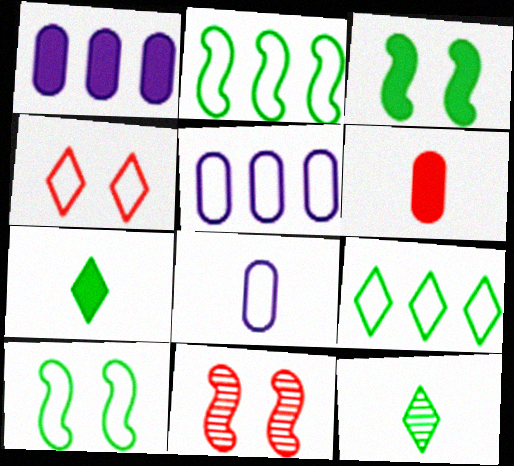[[2, 4, 8], 
[5, 7, 11]]